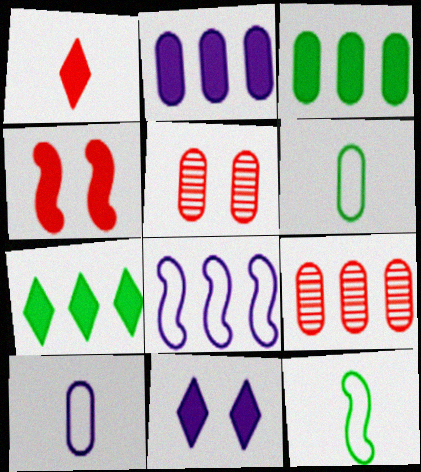[[1, 7, 11], 
[2, 5, 6], 
[3, 5, 10], 
[7, 8, 9], 
[9, 11, 12]]